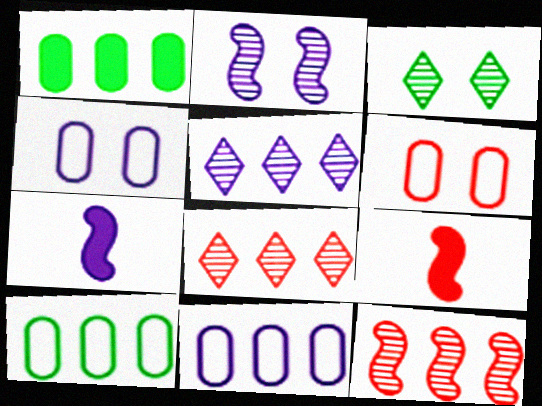[[3, 9, 11], 
[4, 5, 7], 
[6, 8, 9]]